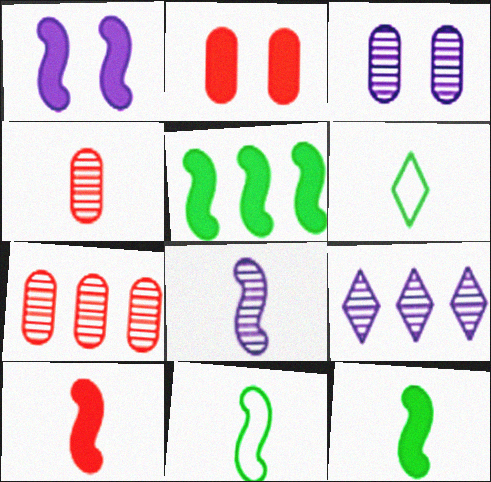[[1, 5, 10], 
[1, 6, 7], 
[2, 9, 11], 
[3, 8, 9], 
[8, 10, 11]]